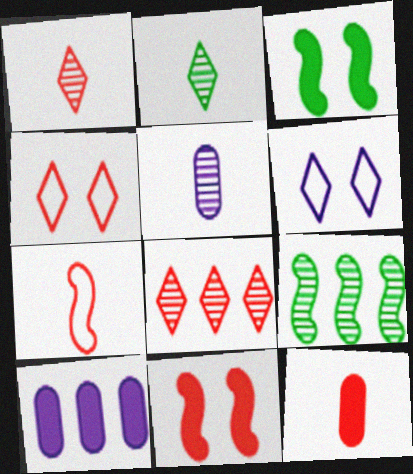[[1, 7, 12], 
[6, 9, 12]]